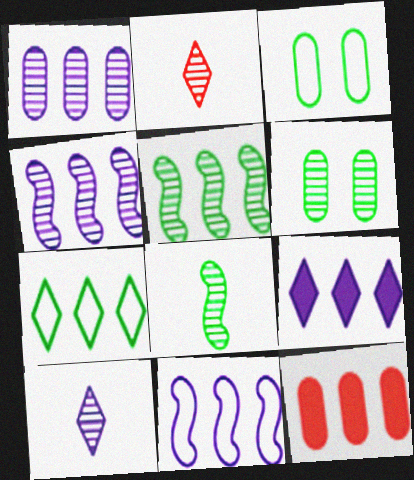[[1, 9, 11], 
[2, 4, 6], 
[4, 7, 12]]